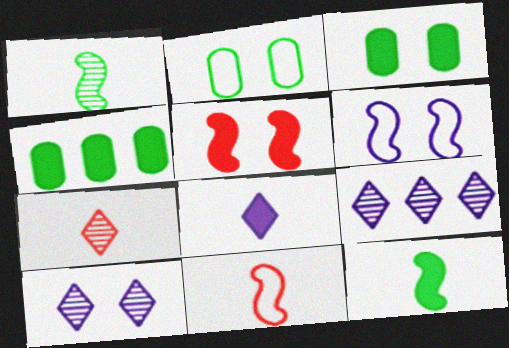[[2, 5, 10], 
[3, 9, 11], 
[4, 5, 8], 
[4, 6, 7], 
[4, 10, 11]]